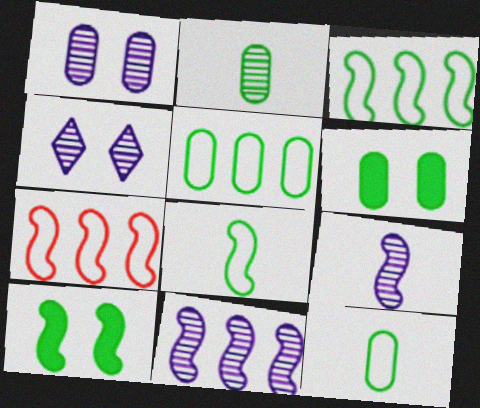[[2, 5, 6], 
[7, 9, 10]]